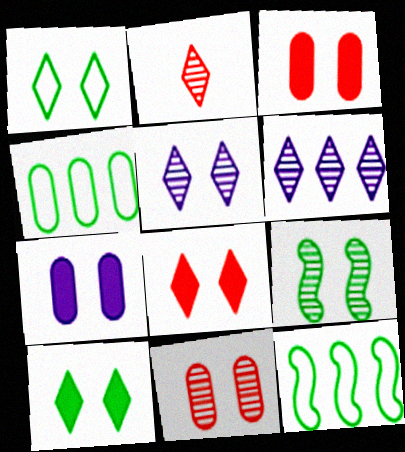[[1, 5, 8], 
[2, 7, 12], 
[5, 9, 11]]